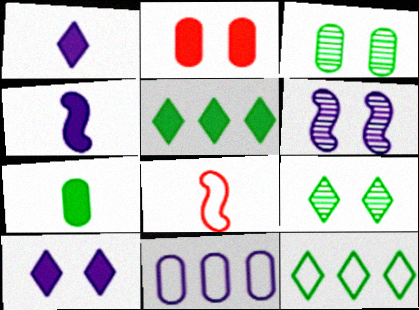[[1, 6, 11], 
[2, 4, 5]]